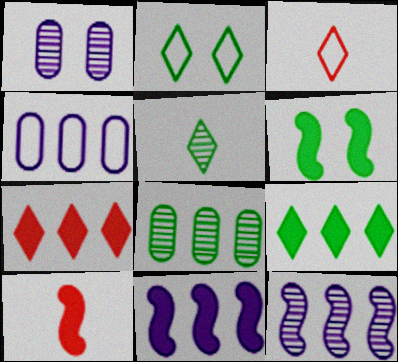[[2, 5, 9], 
[6, 10, 11]]